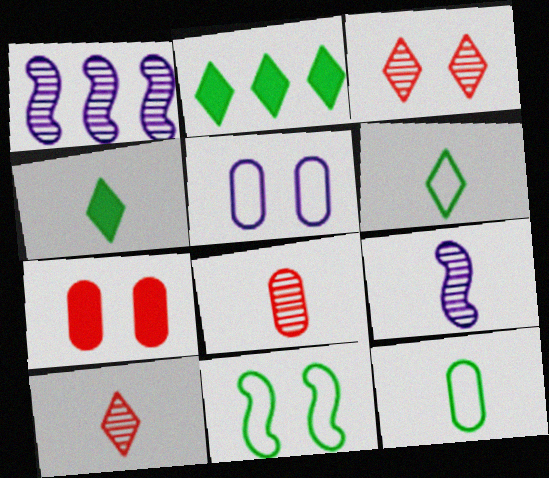[[1, 6, 7]]